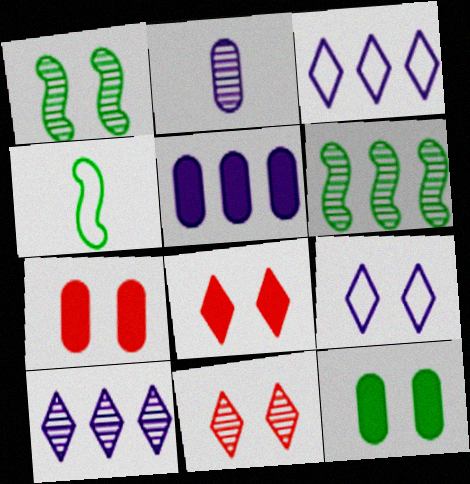[[1, 7, 9], 
[2, 6, 11], 
[4, 5, 11], 
[4, 7, 10]]